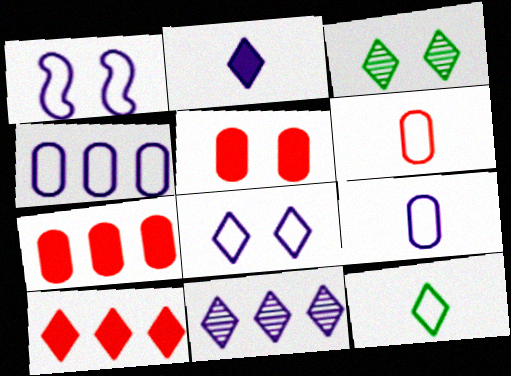[[1, 3, 5], 
[2, 8, 11]]